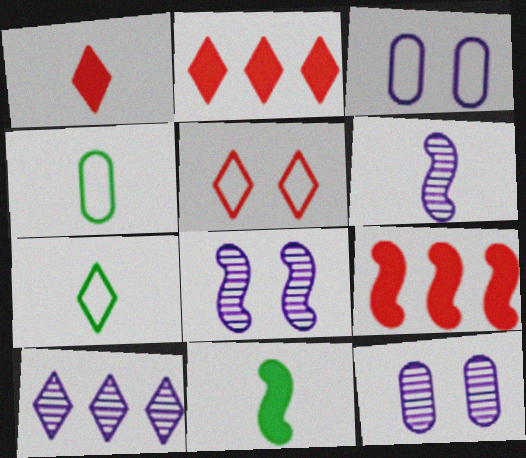[[1, 4, 6], 
[2, 4, 8], 
[6, 10, 12], 
[7, 9, 12]]